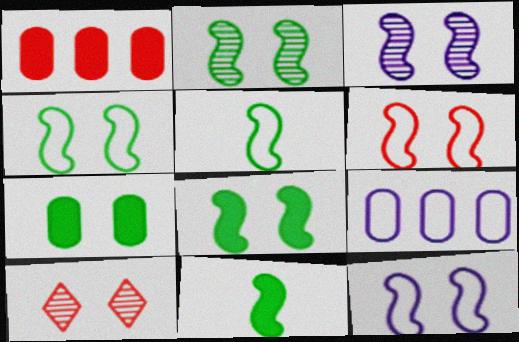[[2, 4, 8], 
[3, 6, 8], 
[4, 6, 12], 
[7, 10, 12], 
[9, 10, 11]]